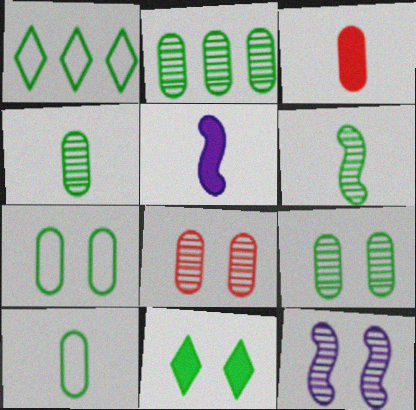[[1, 3, 12], 
[1, 5, 8], 
[2, 4, 9]]